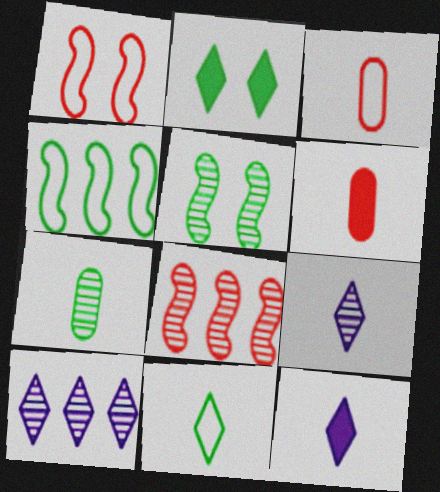[[2, 4, 7]]